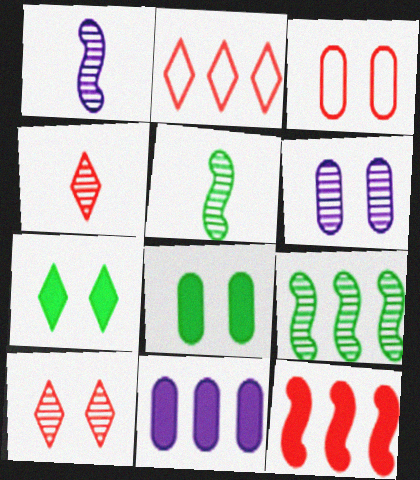[[1, 2, 8], 
[2, 9, 11], 
[3, 4, 12], 
[3, 6, 8], 
[4, 6, 9]]